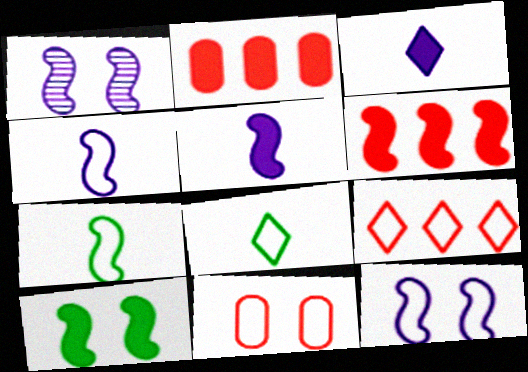[[1, 2, 8], 
[1, 6, 7], 
[2, 3, 10], 
[5, 6, 10]]